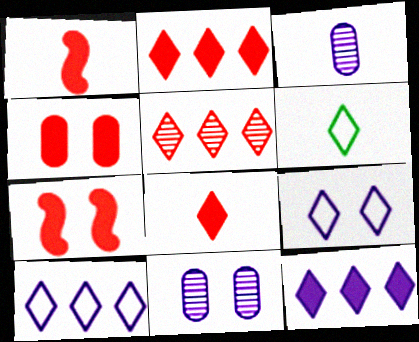[[1, 2, 4], 
[1, 3, 6]]